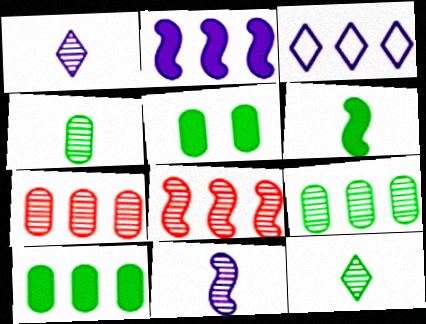[[3, 8, 10]]